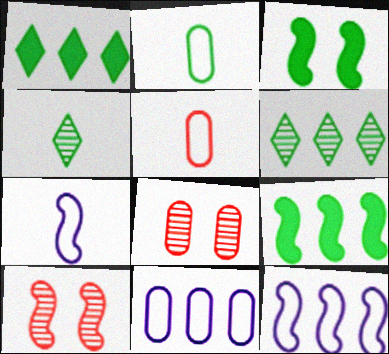[[1, 7, 8], 
[2, 3, 6], 
[7, 9, 10]]